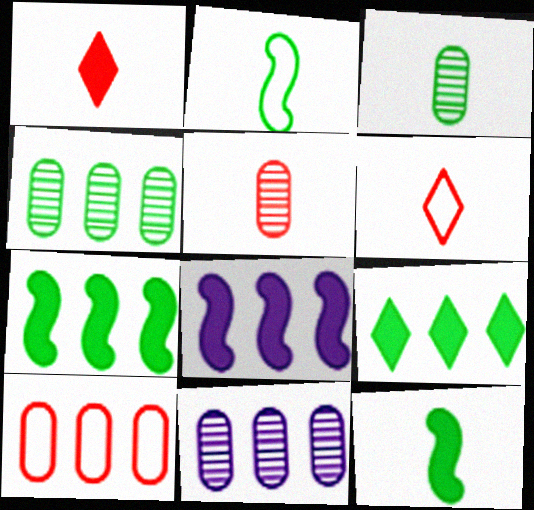[]